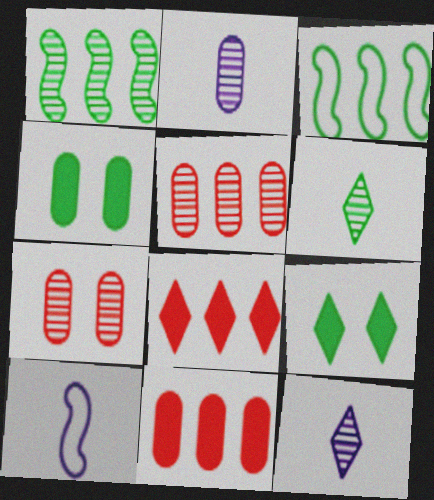[[1, 7, 12], 
[3, 4, 6], 
[5, 9, 10]]